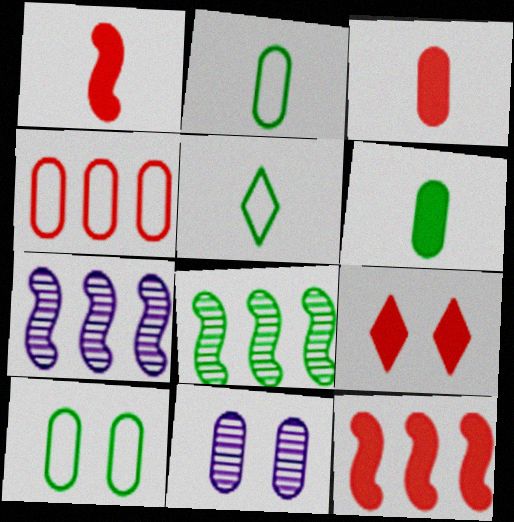[[2, 7, 9], 
[3, 9, 12], 
[4, 6, 11], 
[5, 11, 12]]